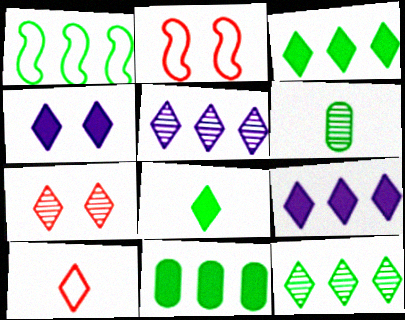[[1, 11, 12], 
[2, 6, 9], 
[4, 10, 12]]